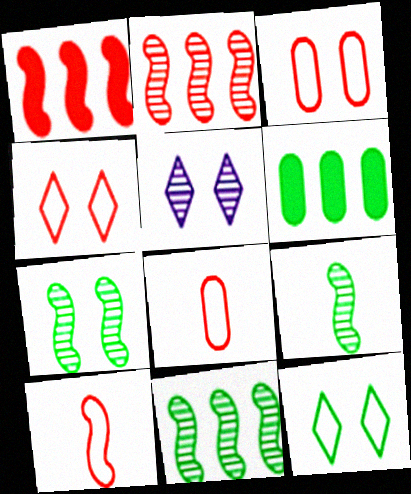[[5, 6, 10], 
[6, 9, 12], 
[7, 9, 11]]